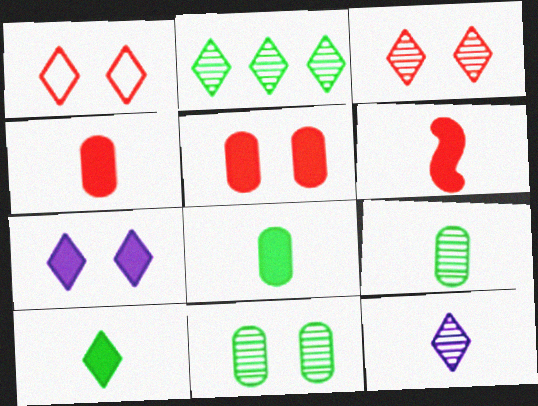[[2, 3, 12]]